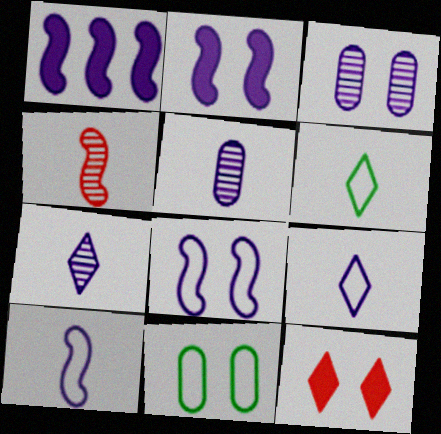[[1, 3, 9]]